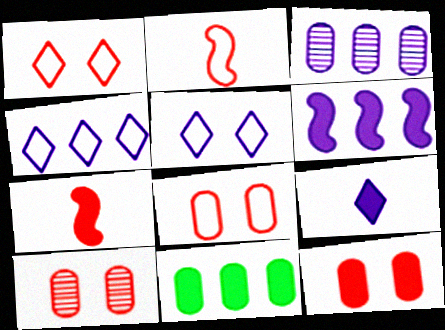[[3, 4, 6], 
[8, 10, 12]]